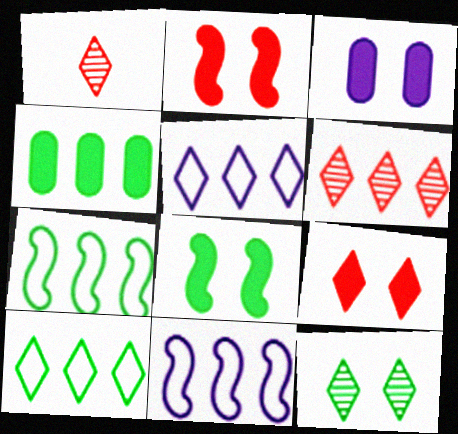[[1, 3, 7], 
[3, 8, 9], 
[4, 6, 11]]